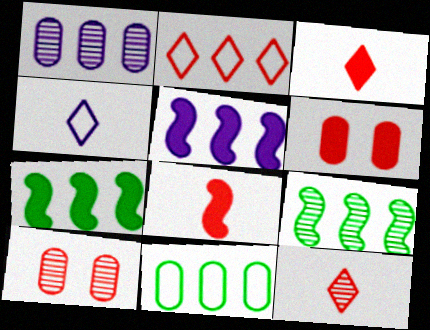[[1, 2, 7], 
[2, 8, 10], 
[4, 6, 9], 
[4, 7, 10]]